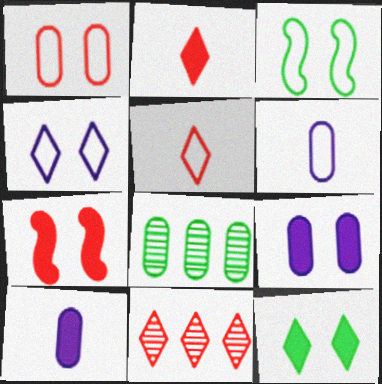[[1, 3, 4], 
[1, 8, 10], 
[3, 10, 11], 
[7, 9, 12]]